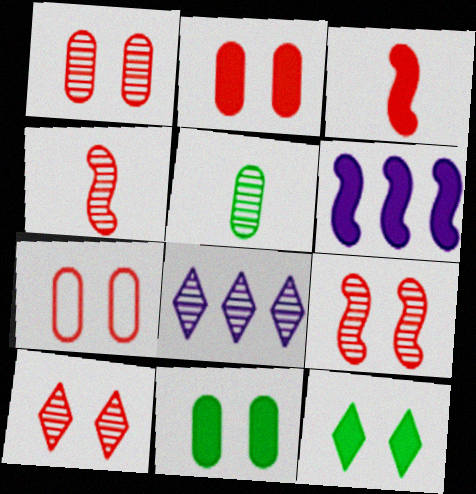[[1, 2, 7], 
[1, 9, 10], 
[5, 8, 9]]